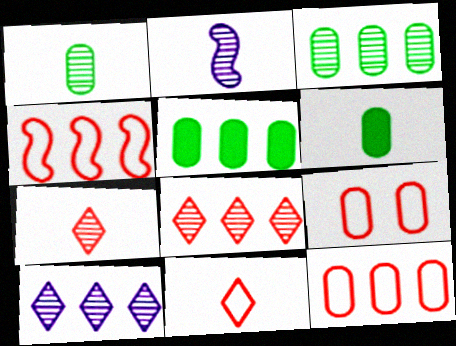[[1, 2, 7], 
[2, 6, 11], 
[4, 5, 10], 
[4, 9, 11]]